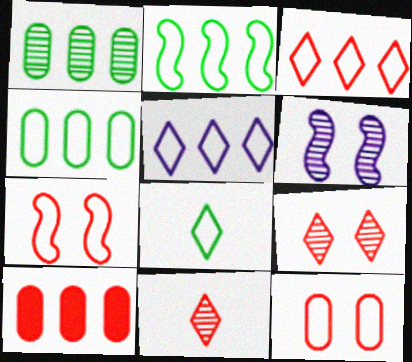[[1, 6, 11], 
[6, 8, 10], 
[7, 10, 11]]